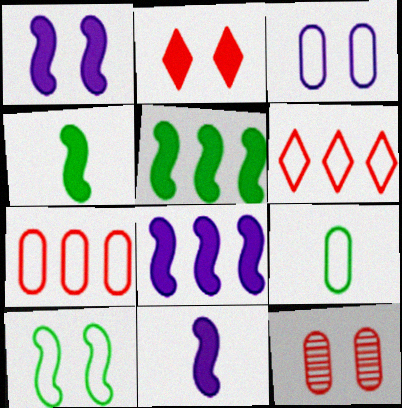[[1, 8, 11], 
[3, 7, 9]]